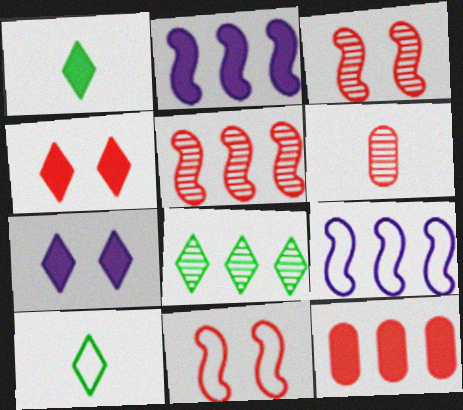[[8, 9, 12]]